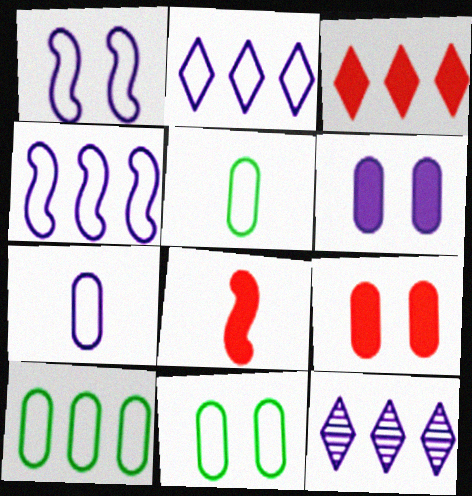[[1, 2, 7], 
[3, 8, 9], 
[5, 10, 11], 
[8, 11, 12]]